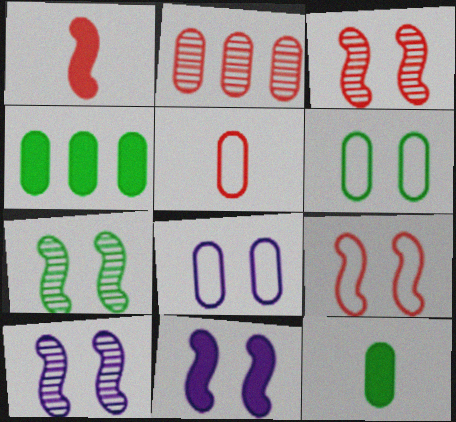[[2, 8, 12], 
[3, 7, 10], 
[7, 9, 11]]